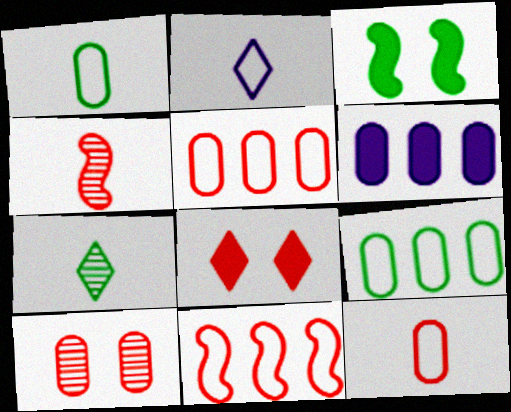[[1, 6, 10], 
[3, 7, 9], 
[4, 5, 8]]